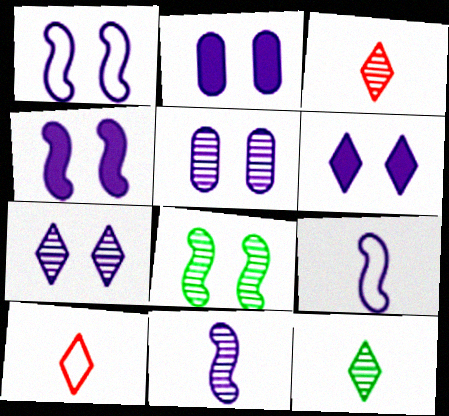[[1, 2, 7], 
[1, 5, 6], 
[2, 4, 6]]